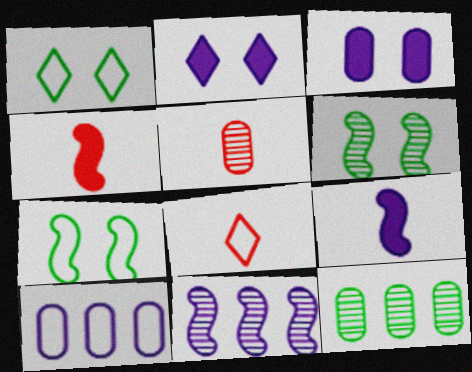[[4, 5, 8], 
[4, 7, 11], 
[7, 8, 10]]